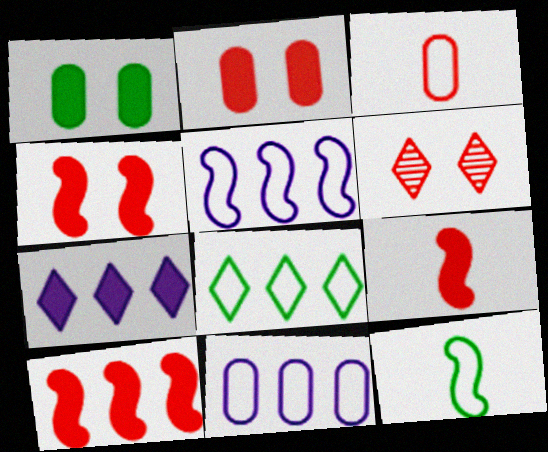[[1, 7, 9], 
[3, 6, 10], 
[4, 9, 10]]